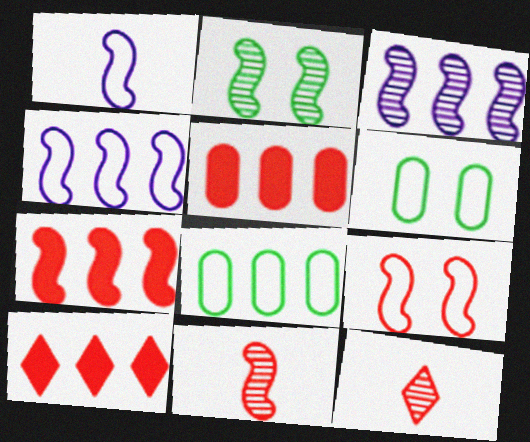[[1, 2, 7], 
[2, 3, 11], 
[3, 8, 10], 
[5, 7, 10], 
[5, 9, 12], 
[7, 9, 11]]